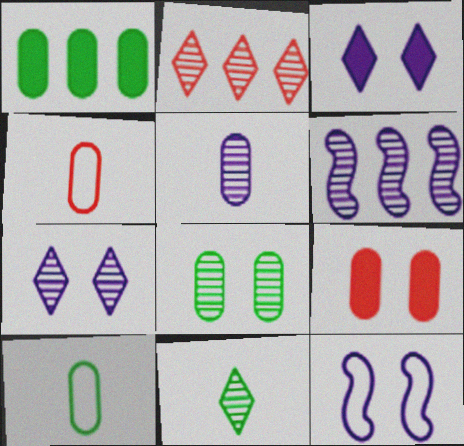[[1, 8, 10], 
[2, 7, 11], 
[5, 6, 7]]